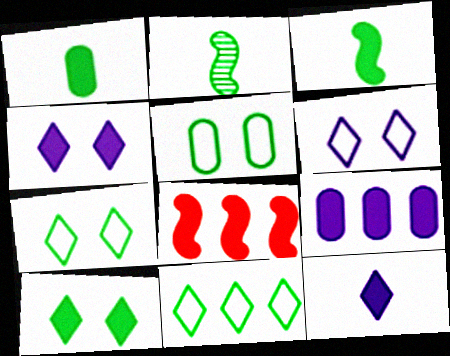[[1, 4, 8]]